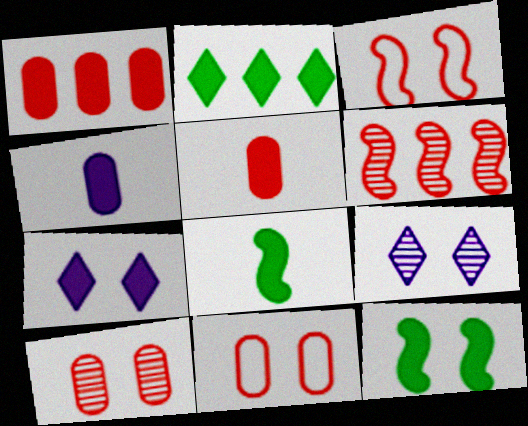[[1, 7, 8], 
[9, 11, 12]]